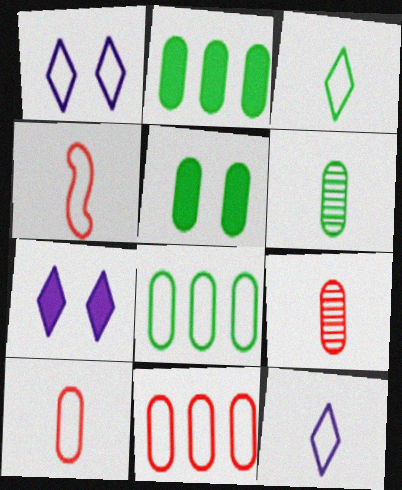[[1, 4, 8], 
[5, 6, 8]]